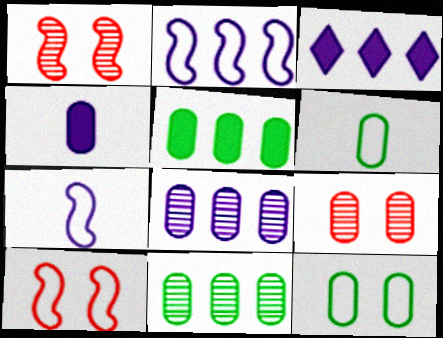[[1, 3, 6], 
[2, 3, 8]]